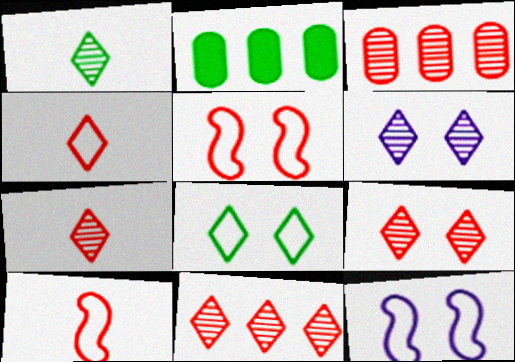[[1, 6, 11], 
[2, 6, 10], 
[2, 7, 12], 
[7, 9, 11]]